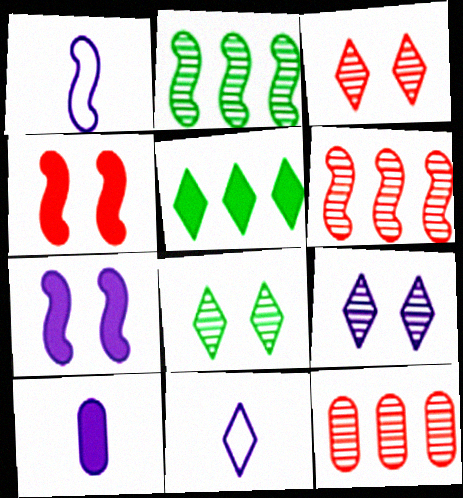[[1, 2, 4], 
[3, 5, 11], 
[3, 8, 9], 
[4, 5, 10]]